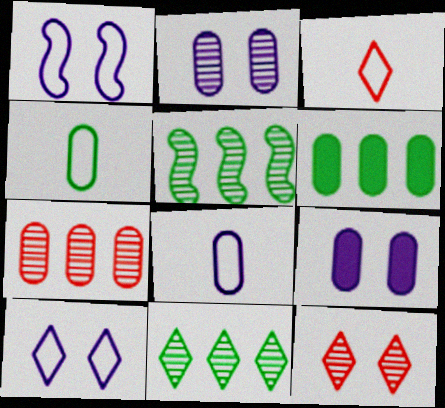[[3, 5, 9], 
[4, 7, 9]]